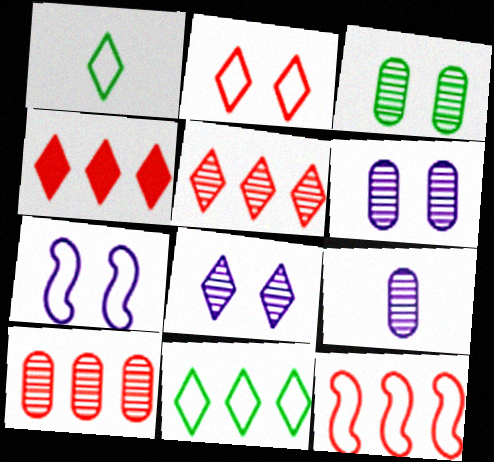[[1, 4, 8], 
[3, 9, 10], 
[4, 10, 12]]